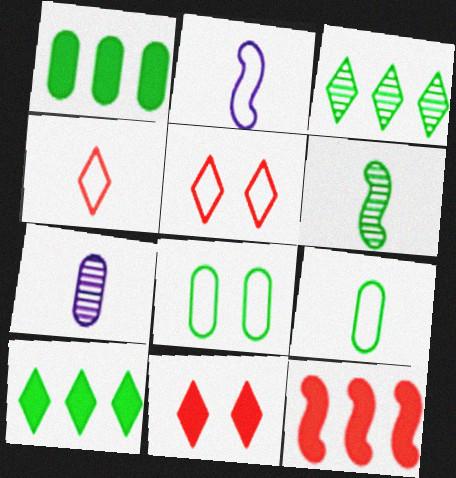[[2, 4, 9], 
[6, 8, 10]]